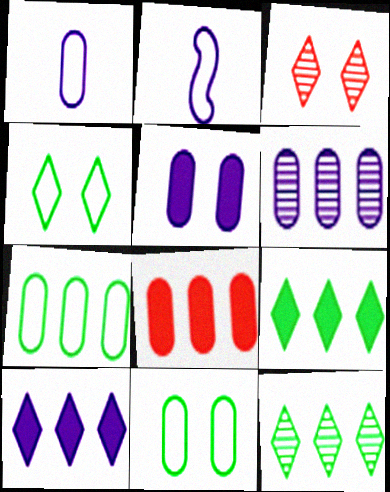[[1, 5, 6], 
[6, 7, 8]]